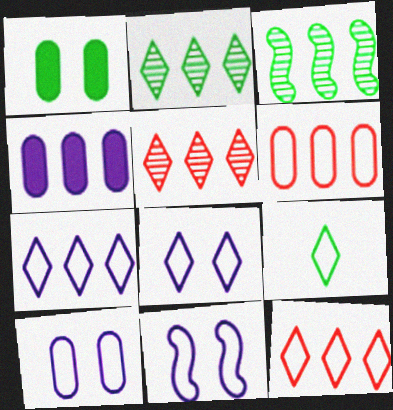[[1, 3, 9], 
[3, 4, 12], 
[6, 9, 11], 
[8, 9, 12], 
[8, 10, 11]]